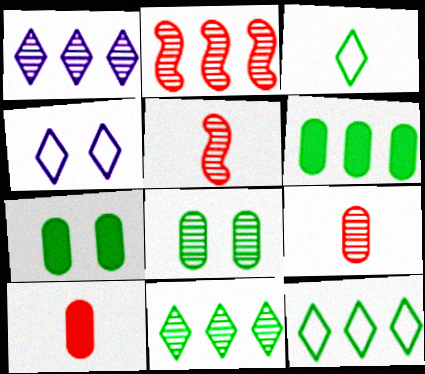[[1, 5, 8], 
[4, 5, 6]]